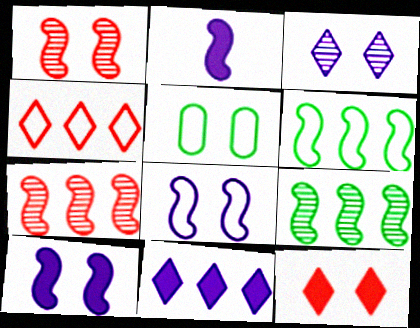[[1, 2, 6]]